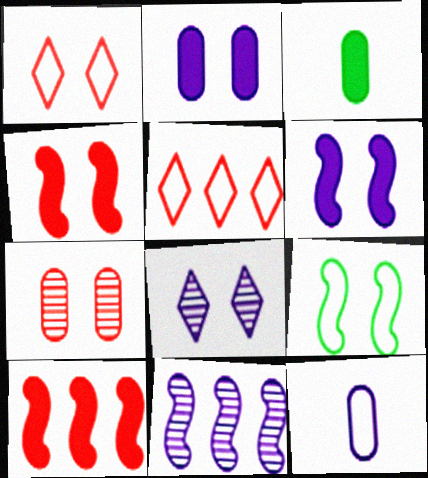[[1, 3, 11], 
[1, 4, 7], 
[5, 9, 12]]